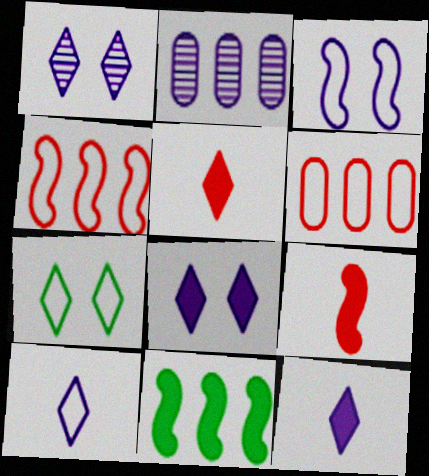[[2, 3, 12], 
[2, 7, 9]]